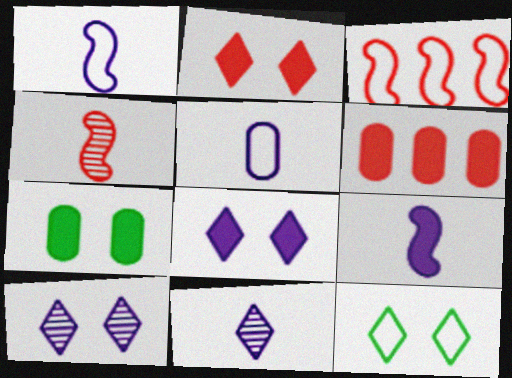[[2, 10, 12], 
[3, 5, 12], 
[3, 7, 11], 
[5, 9, 11]]